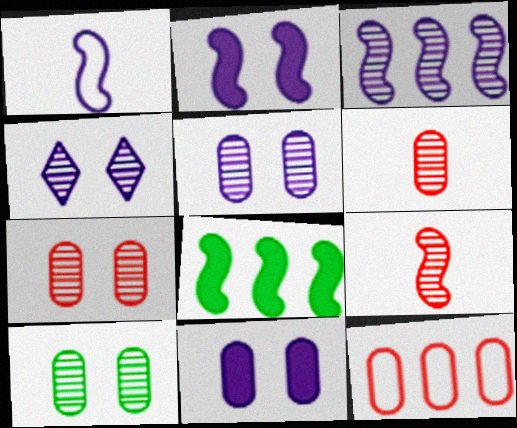[[1, 2, 3], 
[5, 7, 10]]